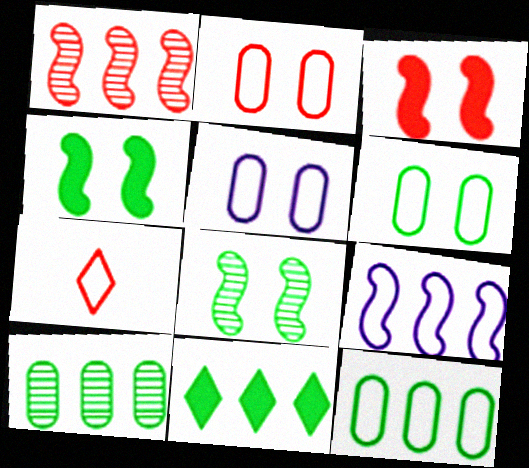[[2, 5, 6], 
[6, 7, 9]]